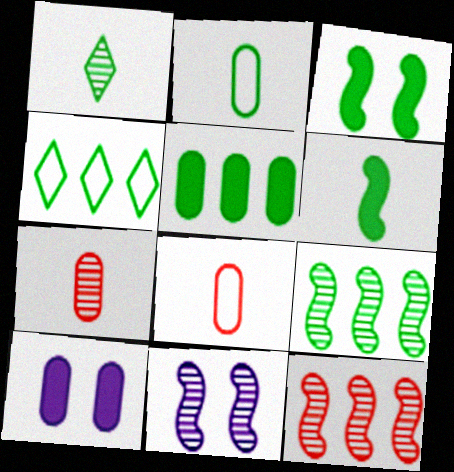[[1, 2, 6], 
[4, 5, 9]]